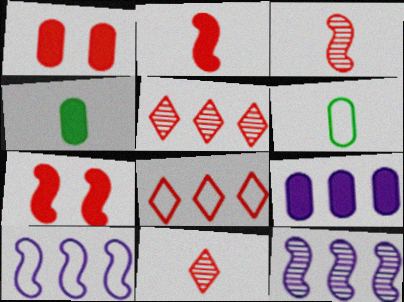[[1, 3, 8], 
[1, 4, 9]]